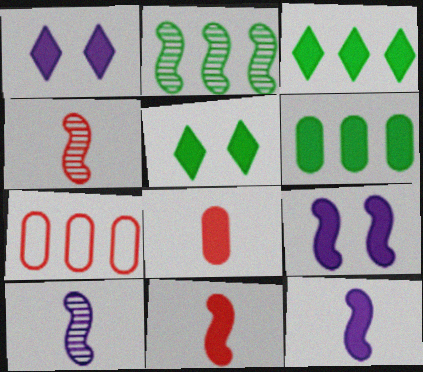[[1, 6, 11], 
[3, 8, 9], 
[5, 7, 10]]